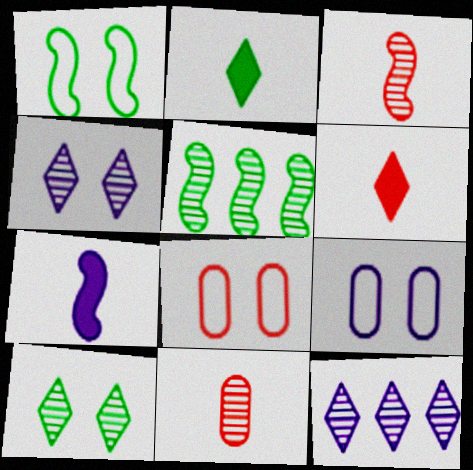[[4, 5, 11], 
[5, 6, 9], 
[7, 9, 12]]